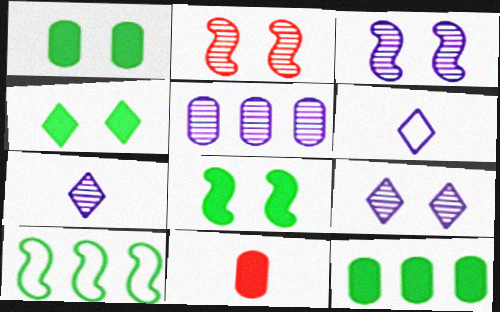[[1, 4, 8], 
[2, 6, 12], 
[3, 5, 7], 
[9, 10, 11]]